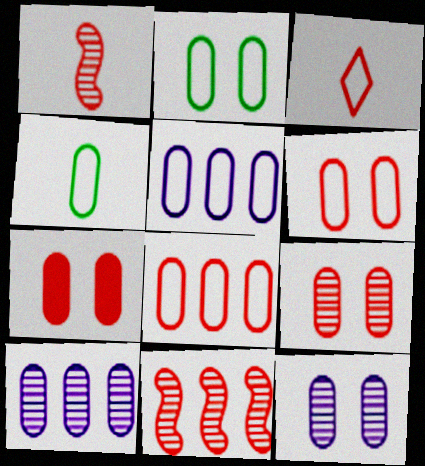[[2, 7, 12], 
[3, 7, 11], 
[4, 5, 6], 
[4, 7, 10], 
[6, 7, 9]]